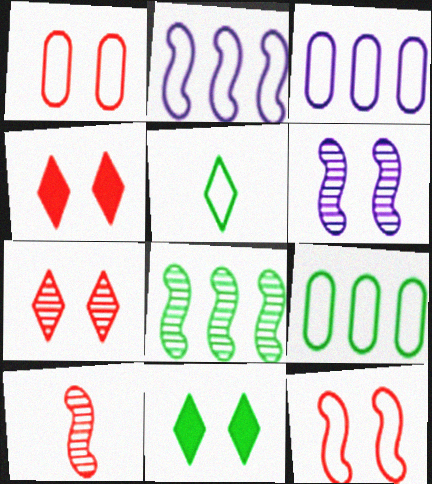[[1, 2, 5], 
[1, 6, 11], 
[3, 5, 12], 
[3, 10, 11], 
[6, 8, 10]]